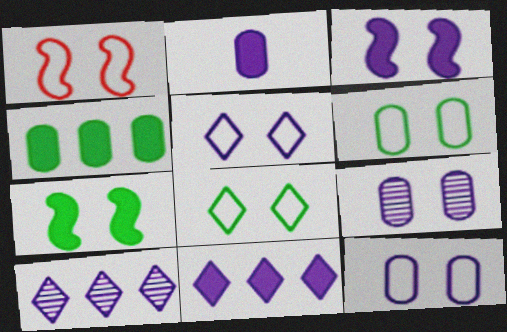[[1, 5, 6], 
[1, 8, 12], 
[2, 3, 11], 
[3, 5, 9]]